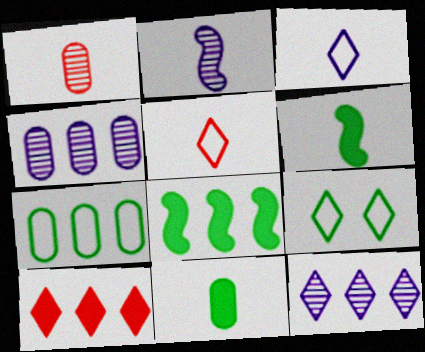[[1, 3, 6], 
[2, 5, 11]]